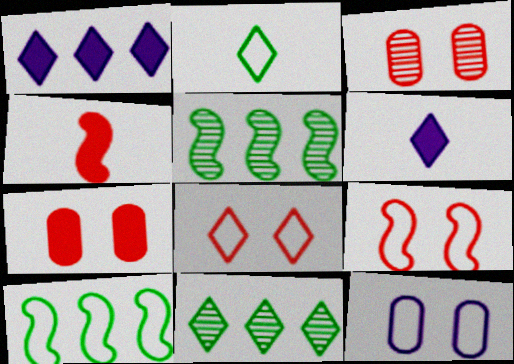[[3, 6, 10], 
[4, 11, 12], 
[6, 8, 11]]